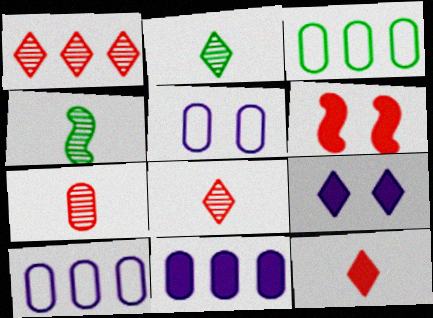[[2, 6, 10]]